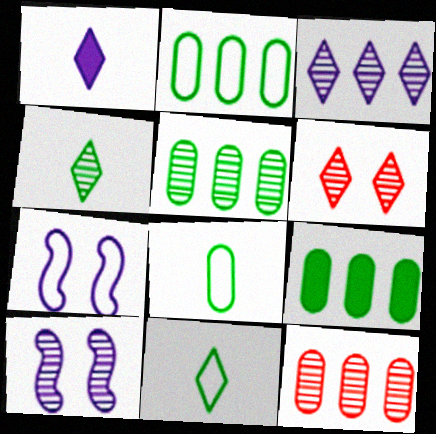[[2, 5, 9], 
[3, 4, 6], 
[4, 10, 12]]